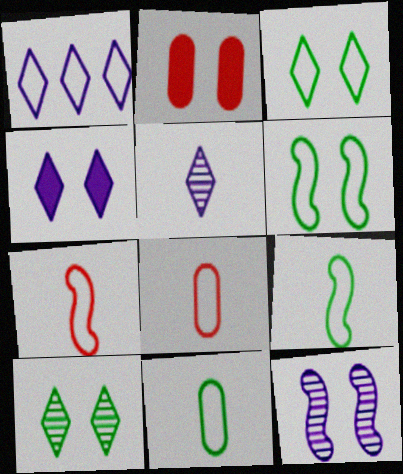[[1, 4, 5], 
[1, 6, 8], 
[2, 3, 12]]